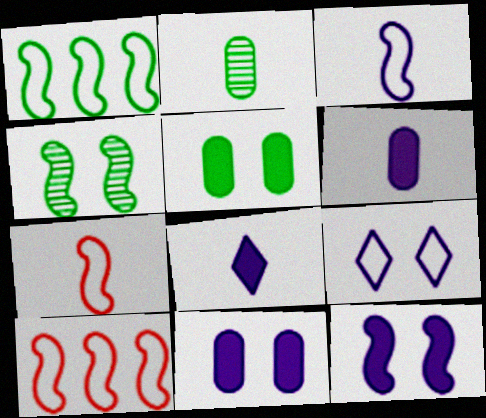[[2, 7, 8]]